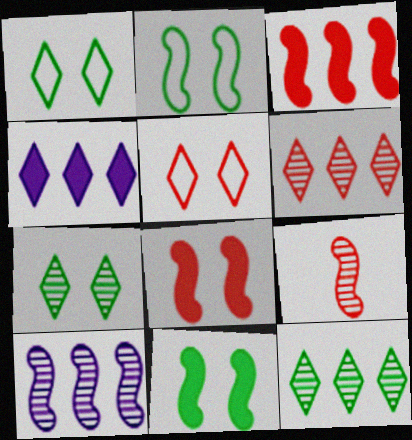[]